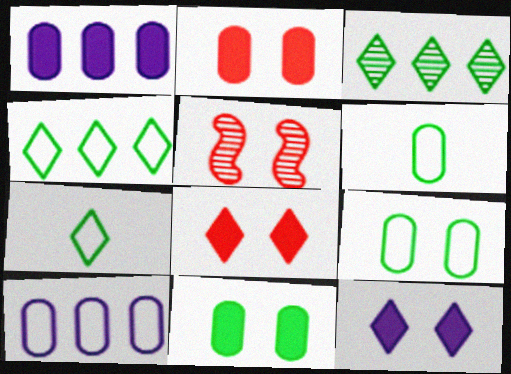[[1, 5, 7], 
[5, 9, 12]]